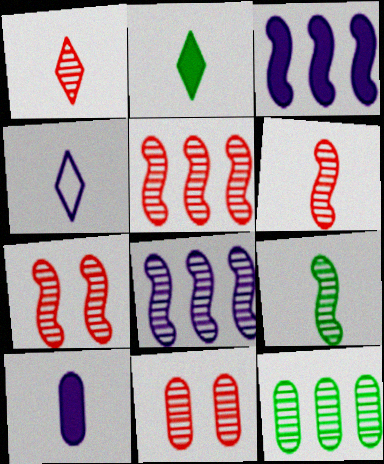[[1, 2, 4], 
[1, 5, 11], 
[5, 6, 7], 
[7, 8, 9]]